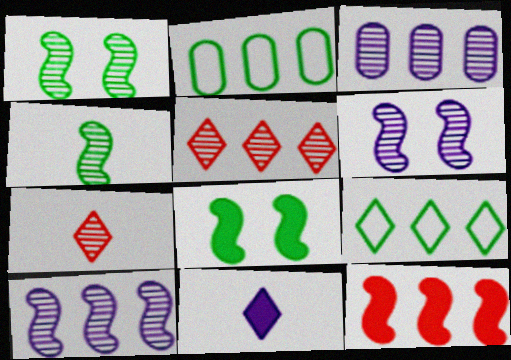[[1, 3, 7], 
[3, 9, 12]]